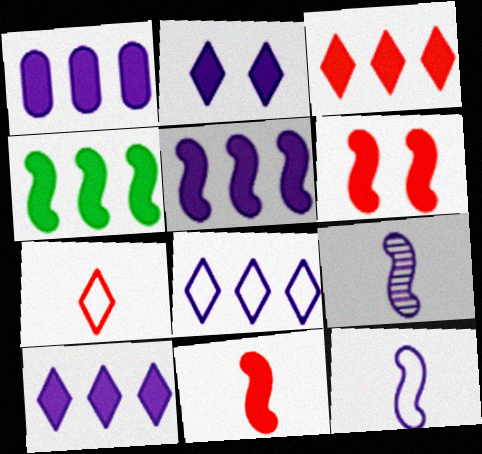[[1, 3, 4], 
[1, 5, 10]]